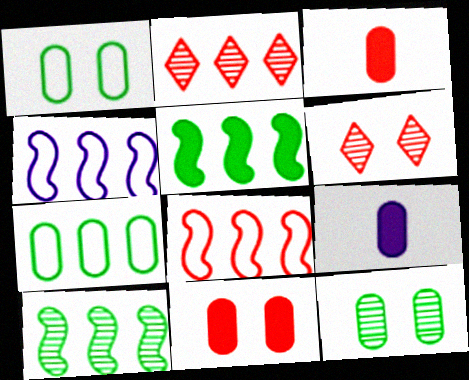[[3, 6, 8]]